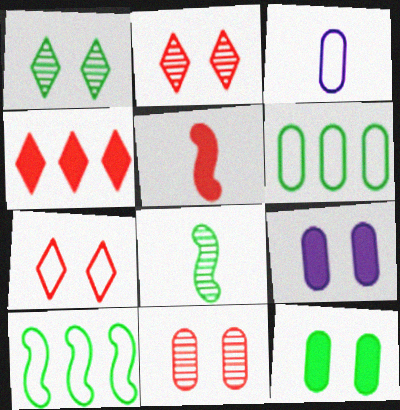[[3, 7, 10]]